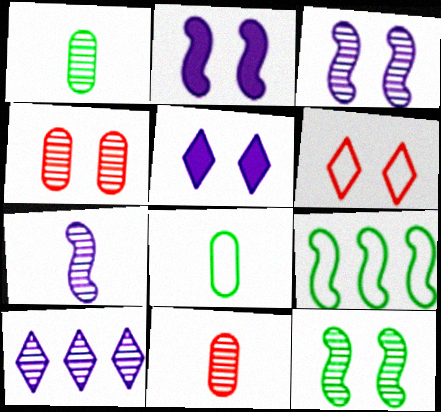[[5, 9, 11], 
[10, 11, 12]]